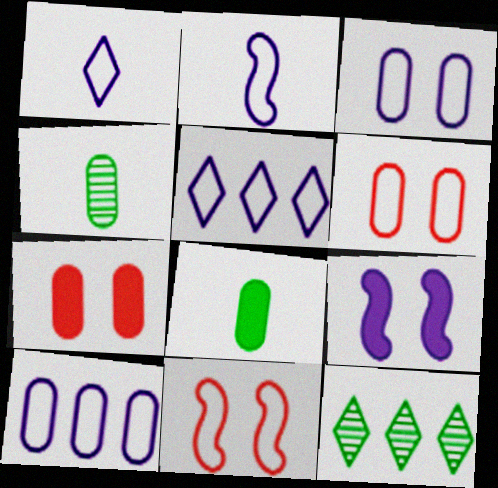[[2, 3, 5], 
[2, 7, 12], 
[4, 7, 10]]